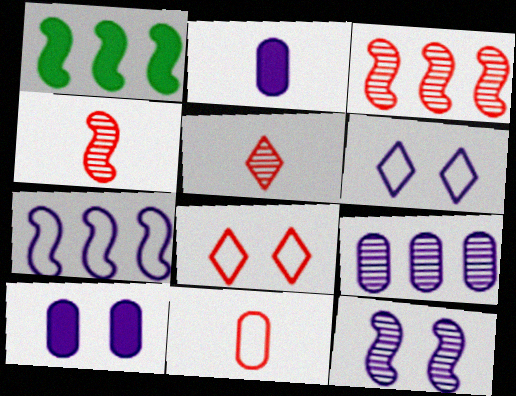[[1, 3, 7], 
[6, 10, 12]]